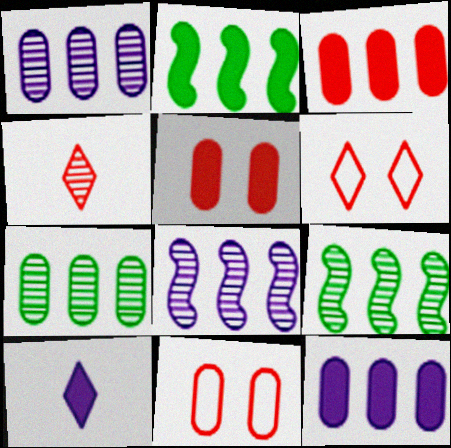[[2, 5, 10], 
[9, 10, 11]]